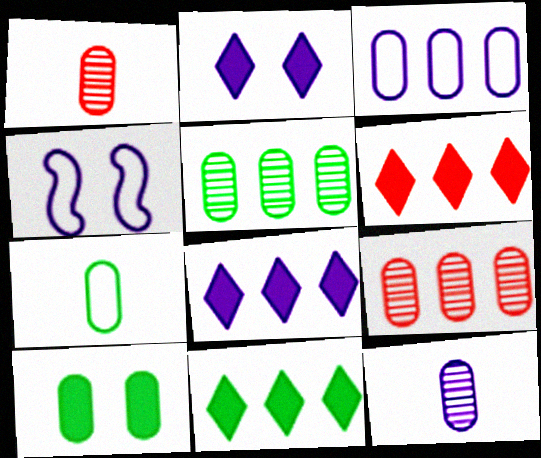[[1, 3, 10], 
[1, 4, 11], 
[4, 8, 12], 
[5, 7, 10], 
[6, 8, 11]]